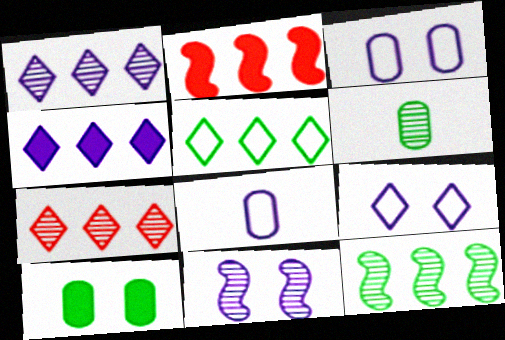[[2, 6, 9], 
[4, 5, 7], 
[4, 8, 11], 
[6, 7, 11]]